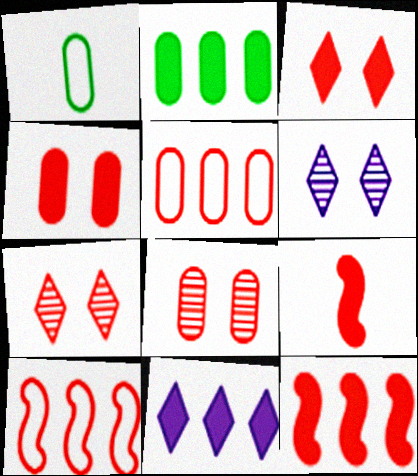[[1, 6, 12], 
[2, 11, 12], 
[5, 7, 9]]